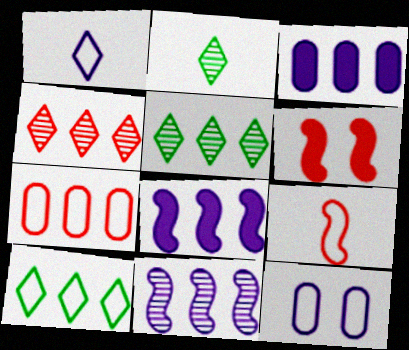[[5, 7, 8], 
[9, 10, 12]]